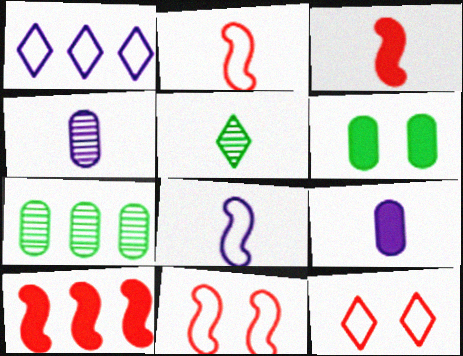[[1, 7, 10], 
[2, 5, 9]]